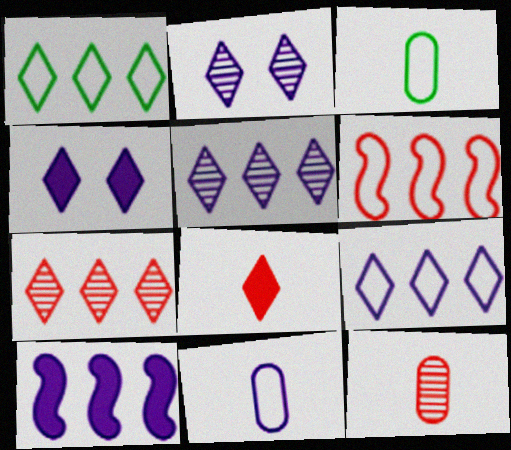[[1, 2, 8], 
[2, 10, 11]]